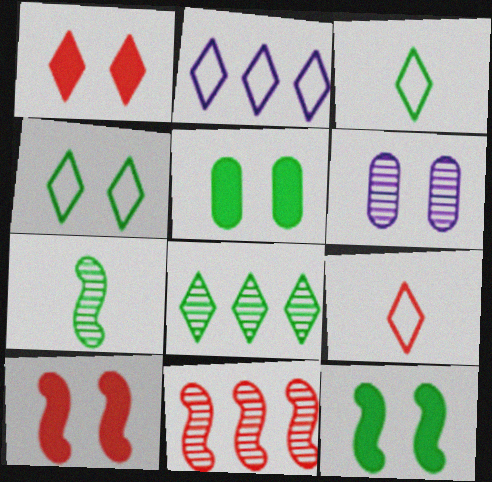[[2, 4, 9], 
[4, 6, 10]]